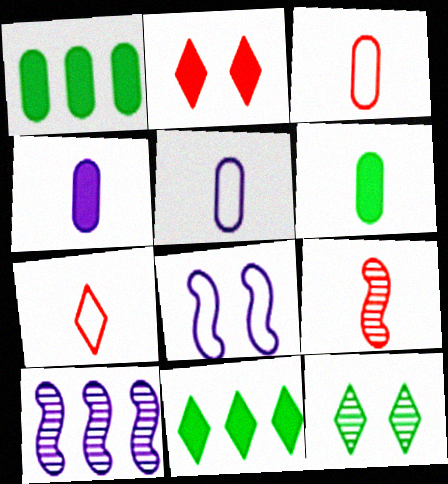[]